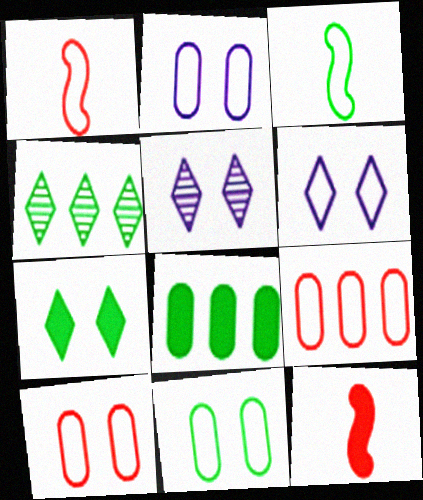[[1, 5, 8], 
[2, 4, 12], 
[2, 10, 11], 
[3, 6, 9]]